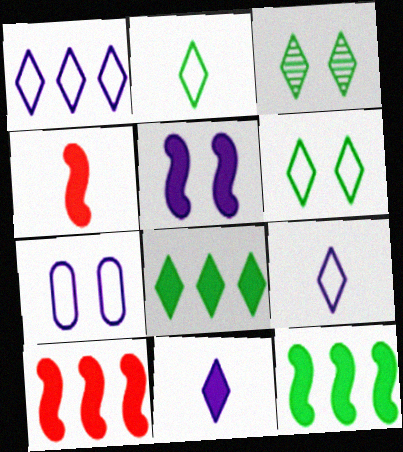[[2, 3, 8], 
[4, 5, 12]]